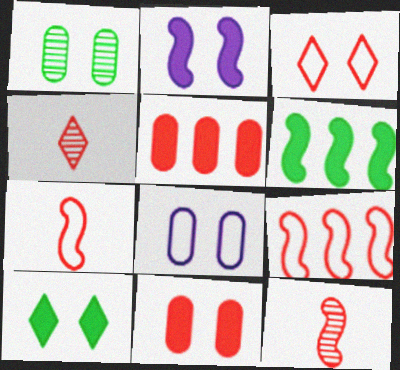[[1, 2, 3], 
[1, 8, 11], 
[2, 10, 11], 
[3, 5, 12], 
[4, 6, 8], 
[4, 9, 11]]